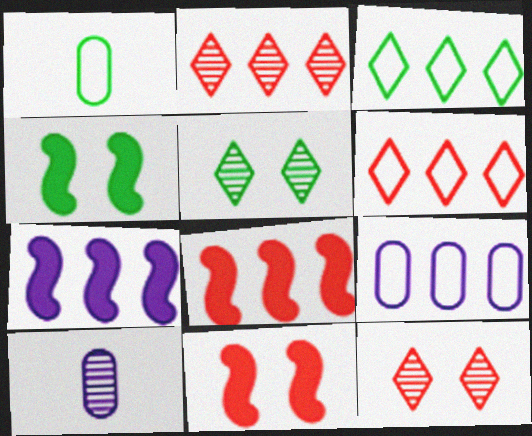[[1, 7, 12], 
[3, 10, 11], 
[4, 6, 10]]